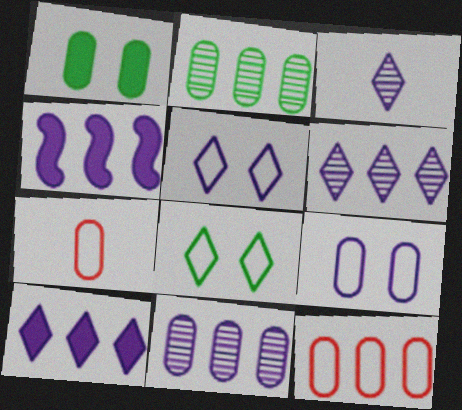[[1, 7, 11], 
[3, 4, 9], 
[3, 5, 10]]